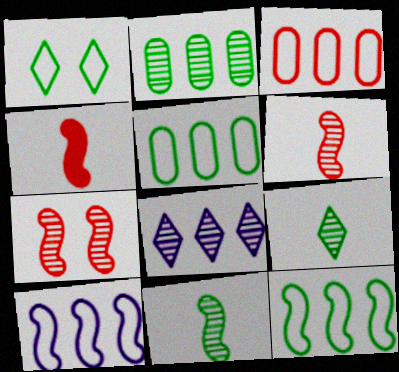[]